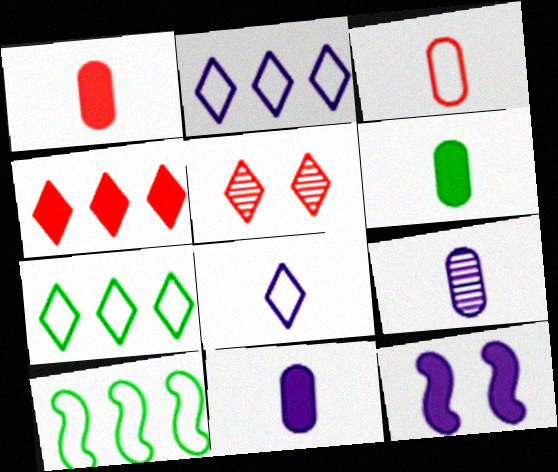[[1, 6, 11], 
[2, 9, 12], 
[3, 6, 9], 
[4, 6, 12], 
[5, 10, 11]]